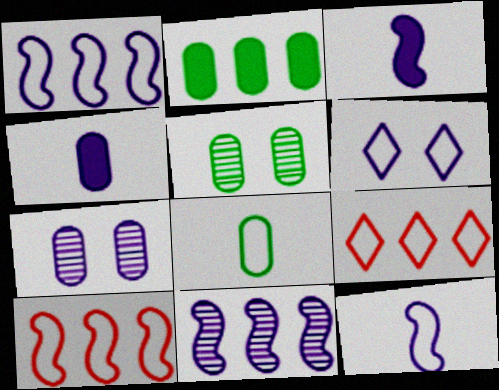[[2, 5, 8], 
[2, 9, 11], 
[3, 5, 9], 
[4, 6, 11], 
[6, 8, 10]]